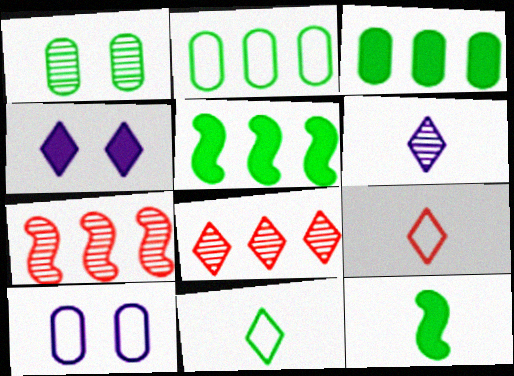[[1, 5, 11], 
[1, 6, 7], 
[4, 8, 11], 
[8, 10, 12]]